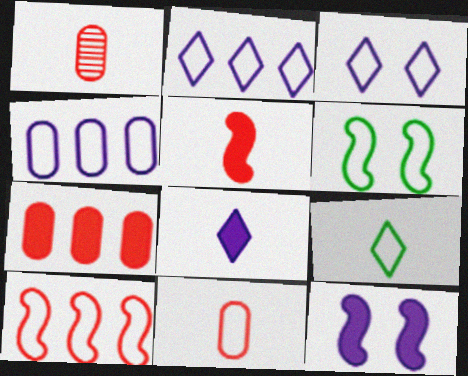[[2, 6, 11]]